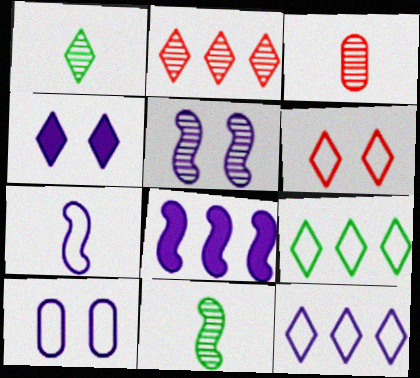[[4, 5, 10], 
[5, 7, 8], 
[7, 10, 12]]